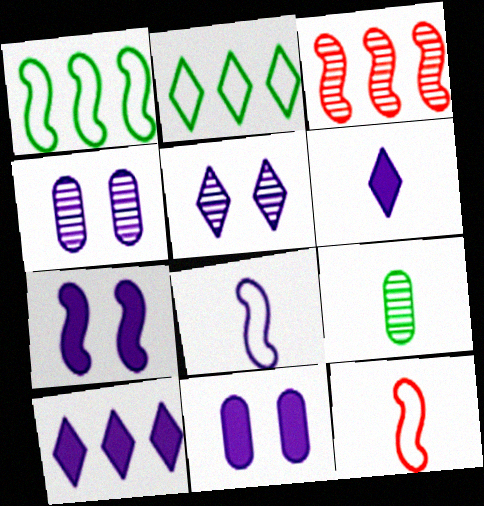[[3, 5, 9], 
[4, 8, 10], 
[6, 9, 12]]